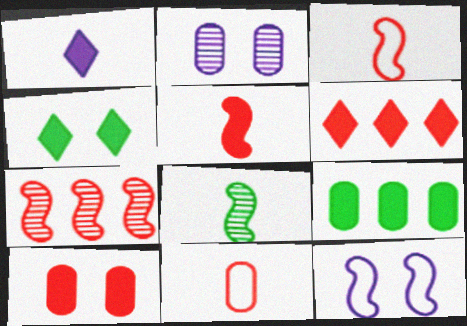[[1, 4, 6], 
[1, 8, 11], 
[2, 9, 11], 
[5, 6, 10]]